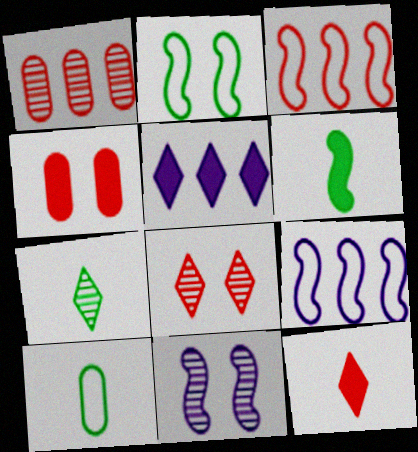[[1, 7, 11], 
[3, 6, 11], 
[4, 5, 6], 
[4, 7, 9], 
[6, 7, 10]]